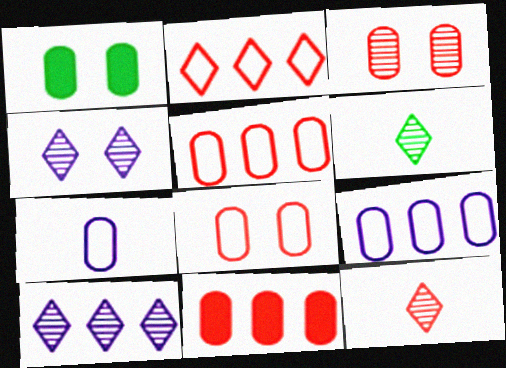[]